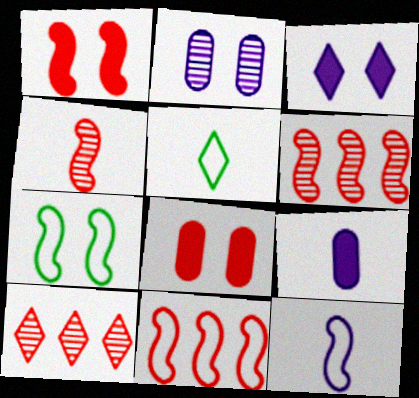[[1, 4, 11], 
[3, 5, 10], 
[4, 5, 9], 
[7, 9, 10], 
[7, 11, 12]]